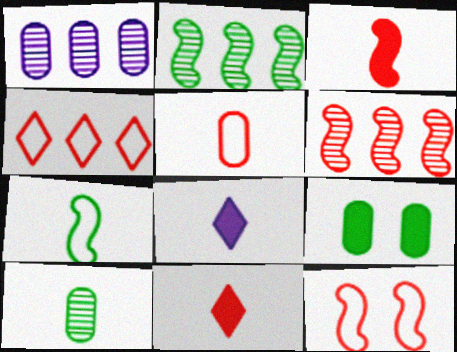[[1, 5, 9], 
[3, 6, 12], 
[4, 5, 12]]